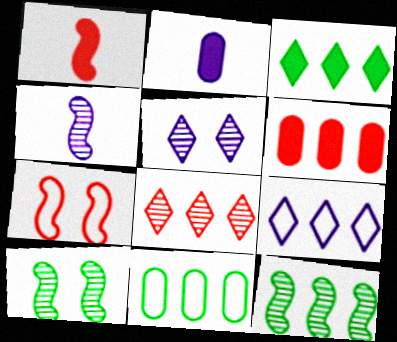[[1, 5, 11], 
[3, 8, 9], 
[3, 11, 12], 
[6, 9, 12]]